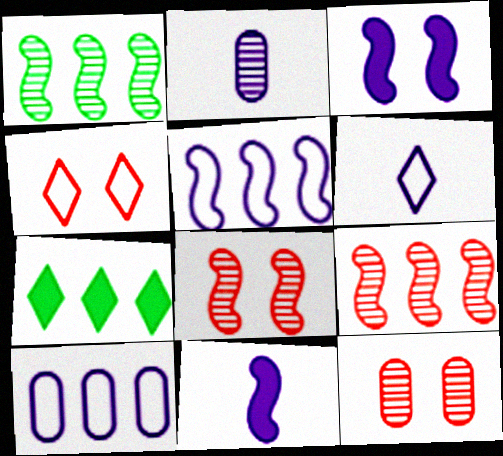[[2, 6, 11], 
[7, 9, 10]]